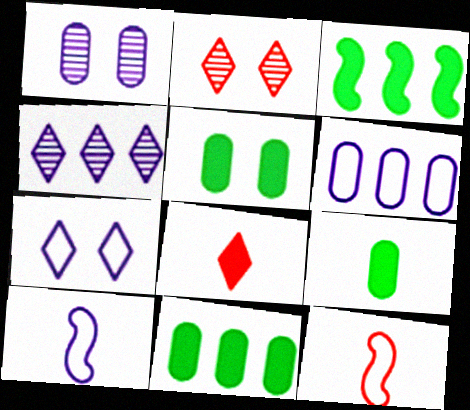[[2, 10, 11], 
[4, 5, 12], 
[5, 9, 11], 
[6, 7, 10]]